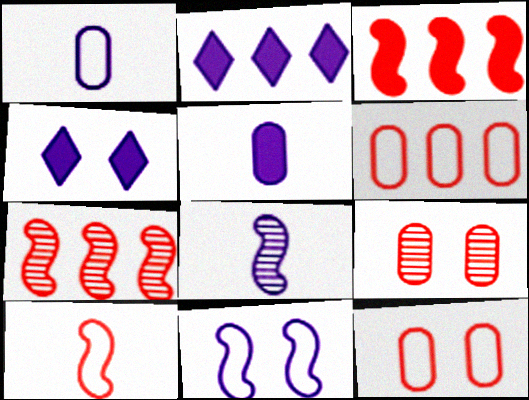[]